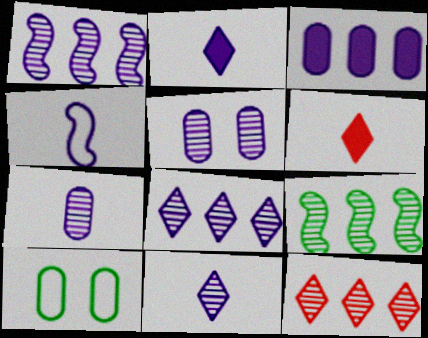[[1, 5, 11], 
[1, 6, 10], 
[2, 4, 7]]